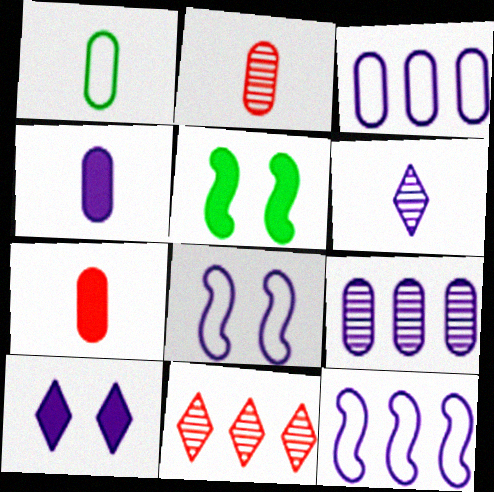[[1, 2, 4]]